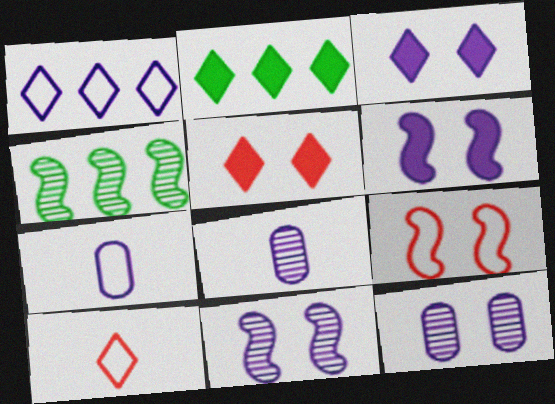[[1, 6, 8], 
[2, 8, 9], 
[4, 5, 7]]